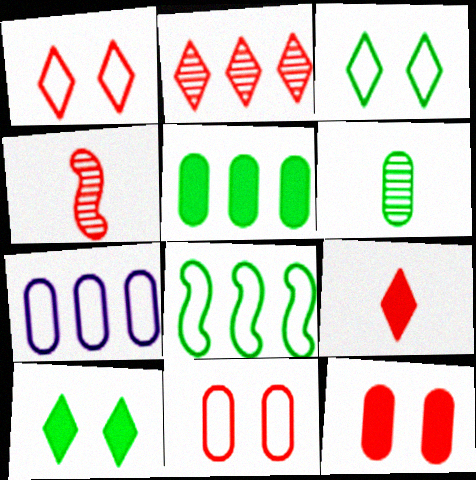[[1, 2, 9], 
[4, 7, 10], 
[6, 7, 12], 
[6, 8, 10]]